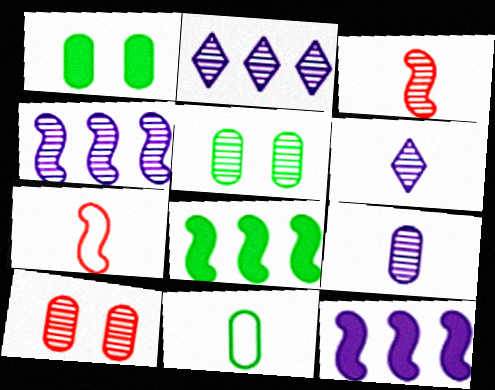[[1, 2, 7], 
[2, 3, 5]]